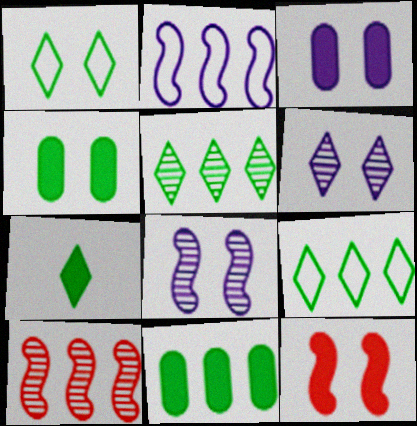[[1, 5, 7]]